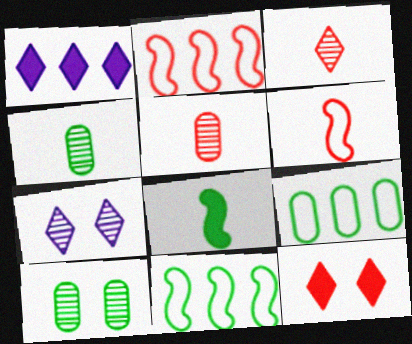[[1, 6, 10], 
[2, 5, 12]]